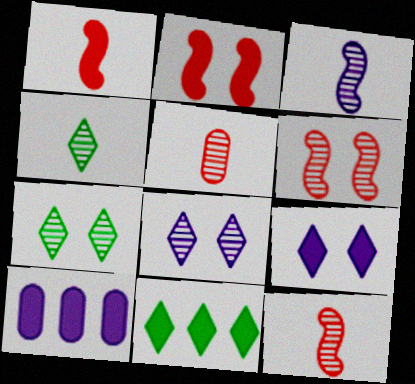[[3, 4, 5]]